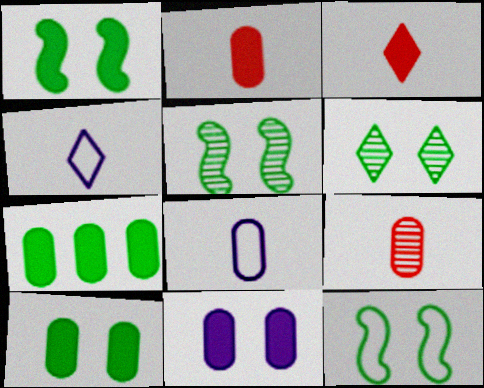[[1, 5, 12], 
[2, 7, 11], 
[6, 10, 12]]